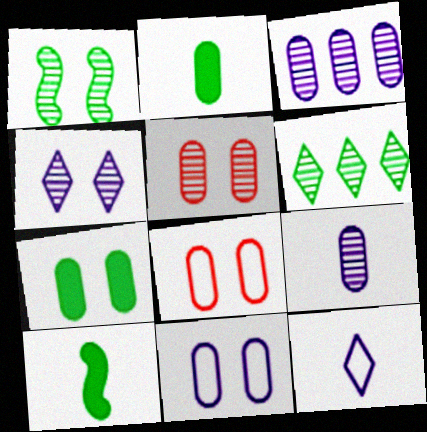[[1, 4, 5], 
[2, 3, 8], 
[5, 7, 11]]